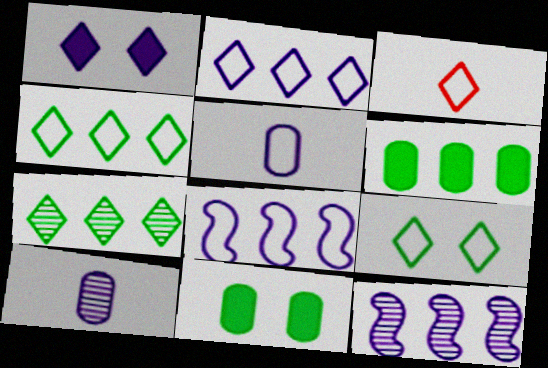[[1, 3, 7], 
[1, 5, 12], 
[1, 8, 10], 
[2, 3, 9], 
[3, 11, 12]]